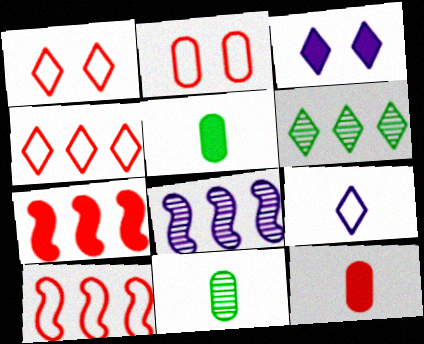[[1, 5, 8], 
[3, 5, 7], 
[3, 10, 11]]